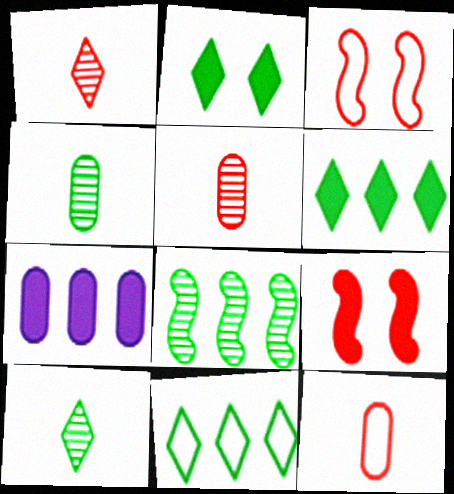[[2, 10, 11], 
[3, 7, 10]]